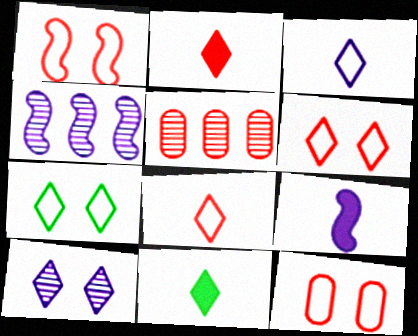[[1, 2, 5], 
[1, 6, 12], 
[4, 11, 12], 
[5, 7, 9]]